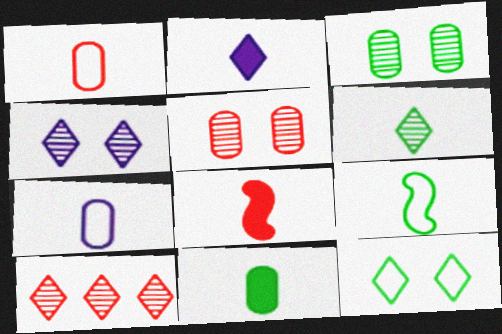[[2, 8, 11], 
[2, 10, 12], 
[4, 6, 10], 
[6, 7, 8], 
[6, 9, 11]]